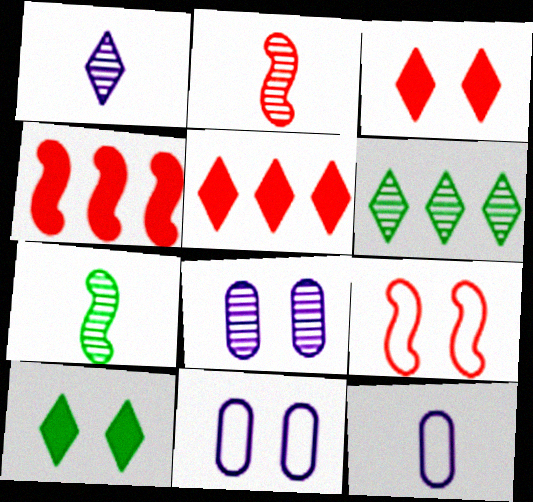[[2, 4, 9], 
[2, 6, 8], 
[5, 7, 11], 
[8, 9, 10]]